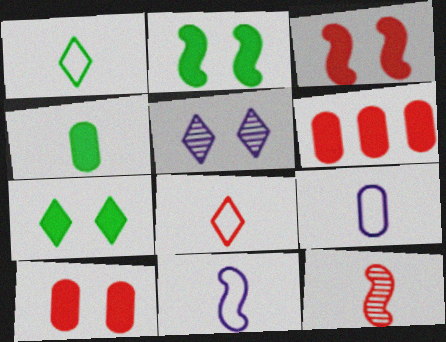[]